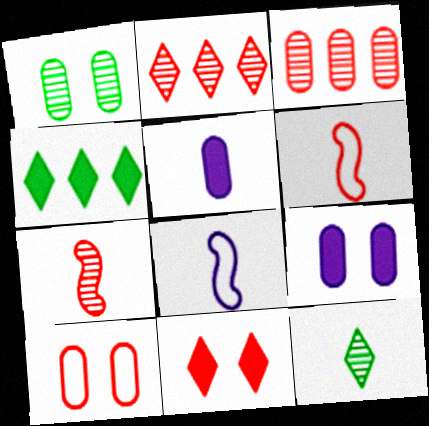[[1, 9, 10], 
[3, 6, 11], 
[5, 6, 12]]